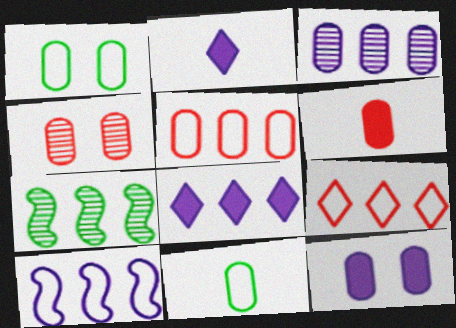[[1, 3, 6], 
[1, 4, 12], 
[3, 8, 10], 
[4, 5, 6], 
[5, 7, 8]]